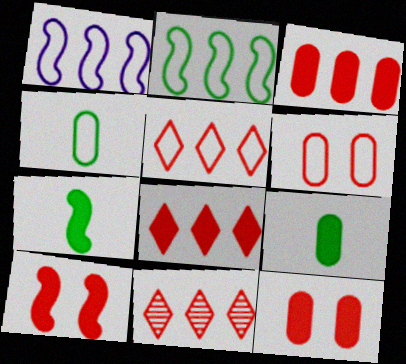[[5, 8, 11]]